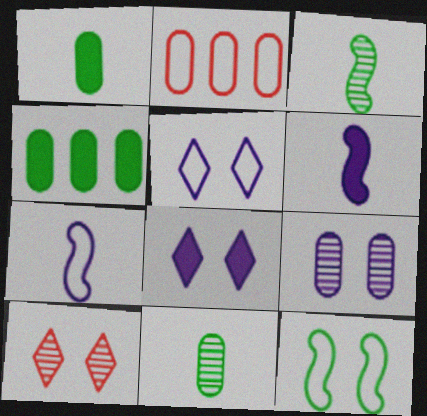[[1, 2, 9], 
[2, 3, 8], 
[4, 7, 10]]